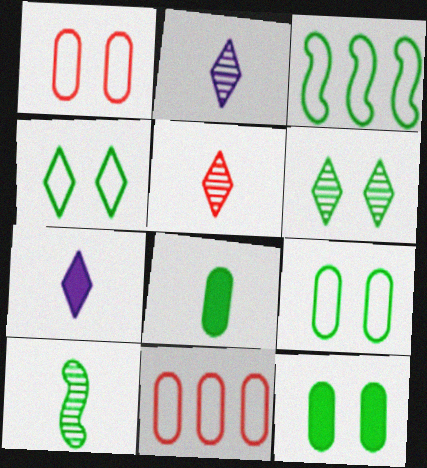[[3, 6, 8]]